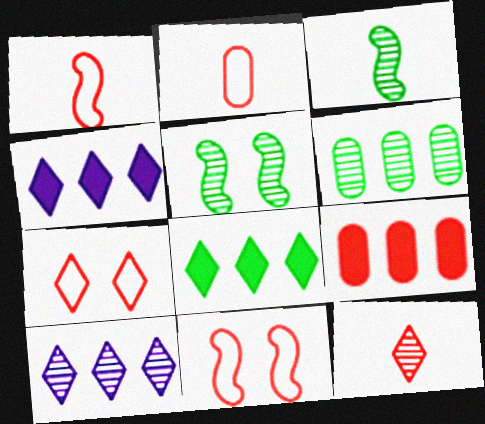[[2, 4, 5], 
[9, 11, 12]]